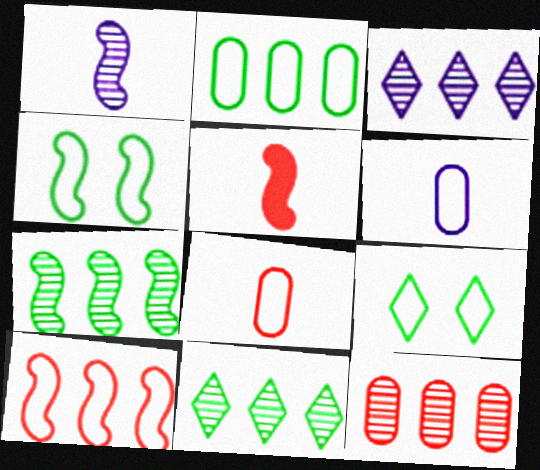[[3, 7, 12], 
[6, 9, 10]]